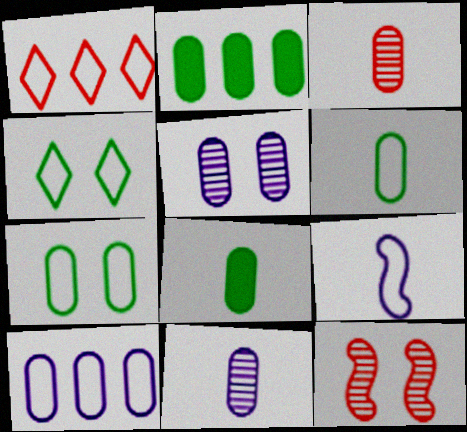[[1, 7, 9]]